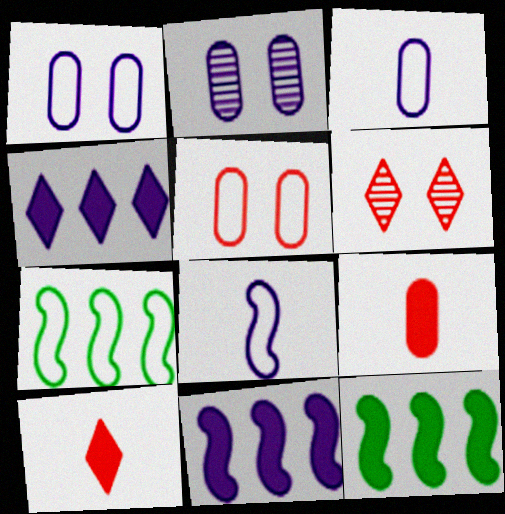[[2, 4, 8], 
[2, 7, 10], 
[3, 6, 12]]